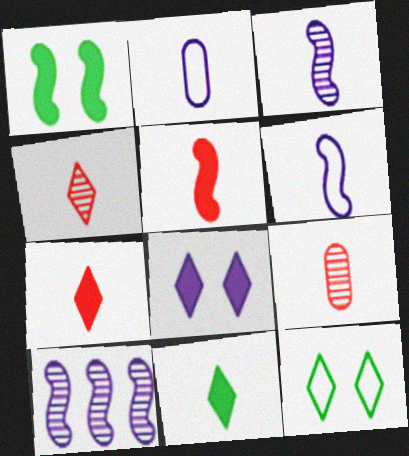[[2, 8, 10], 
[6, 9, 11]]